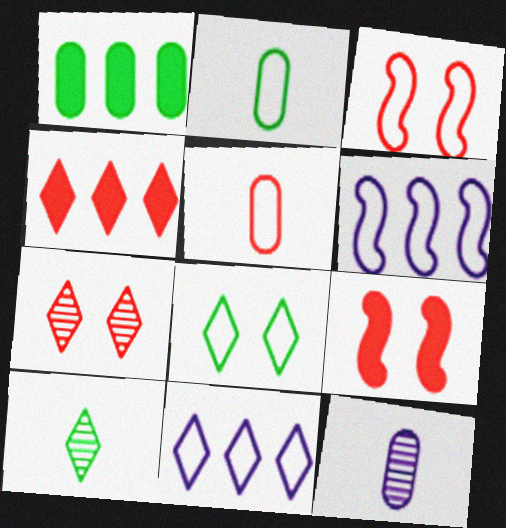[[2, 3, 11], 
[5, 6, 8]]